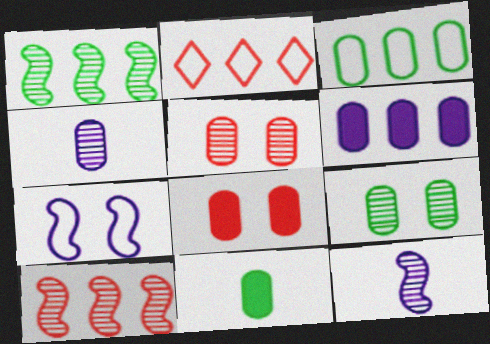[[1, 2, 6], 
[3, 4, 8], 
[3, 9, 11], 
[6, 8, 11]]